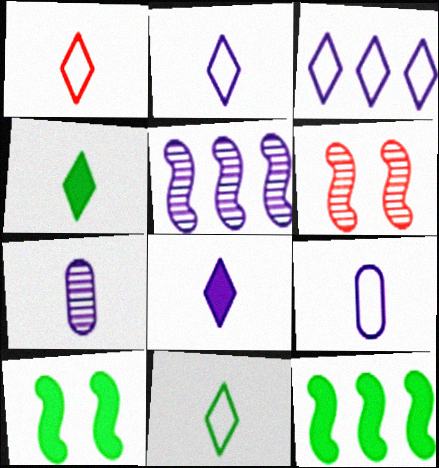[[1, 2, 11]]